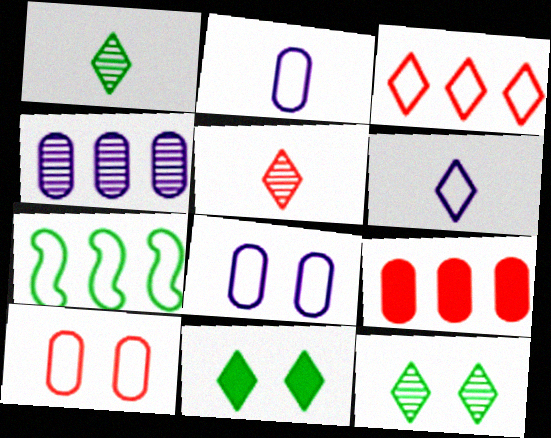[[6, 7, 10]]